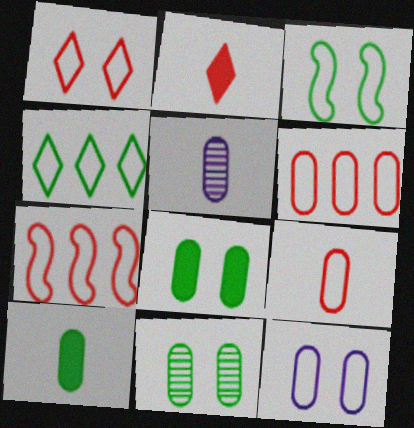[[1, 3, 12], 
[1, 7, 9], 
[5, 6, 8], 
[5, 9, 10]]